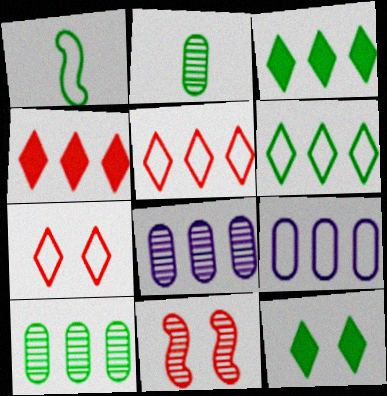[[1, 7, 9], 
[1, 10, 12]]